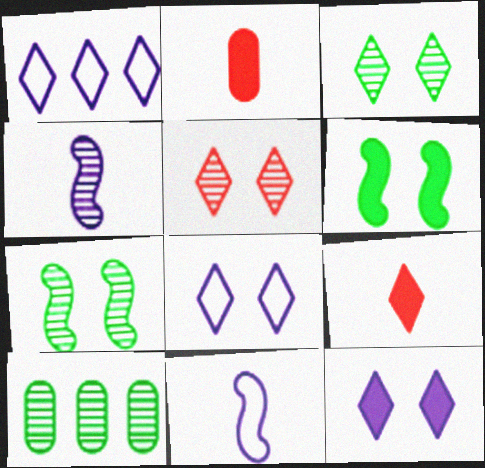[[1, 2, 7], 
[1, 3, 9], 
[4, 5, 10]]